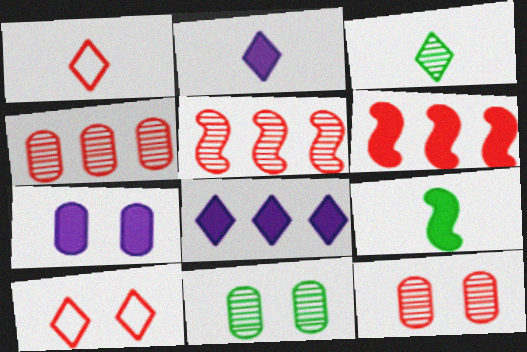[[1, 2, 3], 
[1, 6, 12], 
[3, 8, 10]]